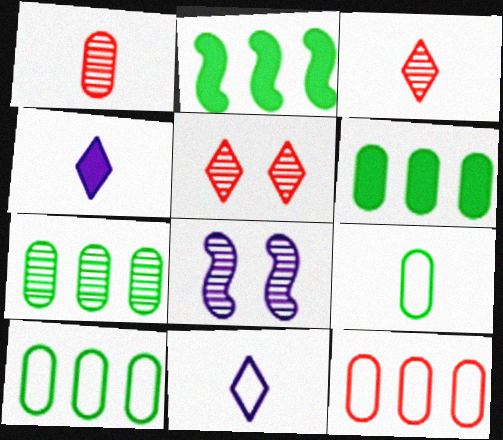[[3, 7, 8], 
[6, 7, 10]]